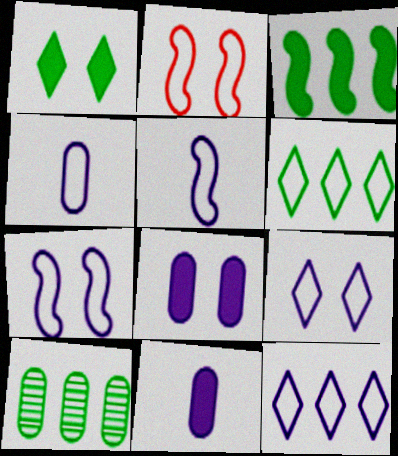[[2, 4, 6], 
[3, 6, 10], 
[4, 7, 12]]